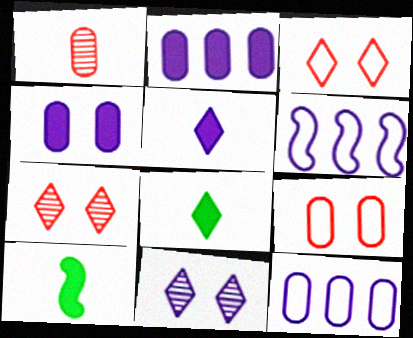[[7, 10, 12]]